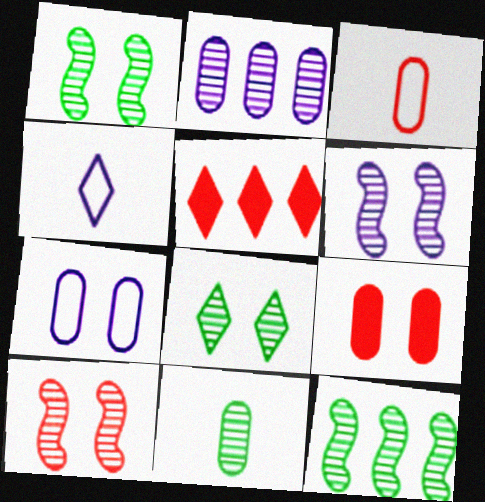[[1, 6, 10], 
[3, 5, 10], 
[4, 5, 8], 
[4, 9, 12], 
[8, 11, 12]]